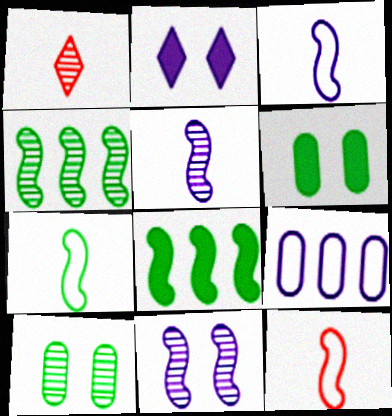[[2, 5, 9], 
[3, 7, 12], 
[8, 11, 12]]